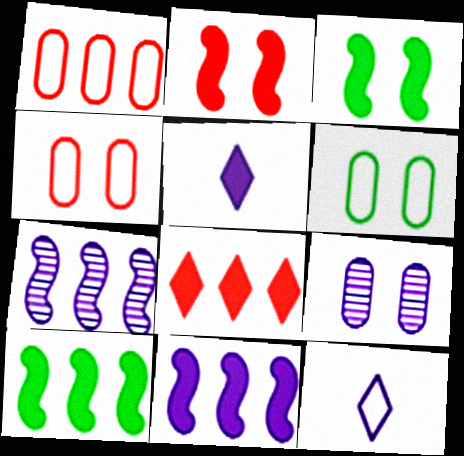[[9, 11, 12]]